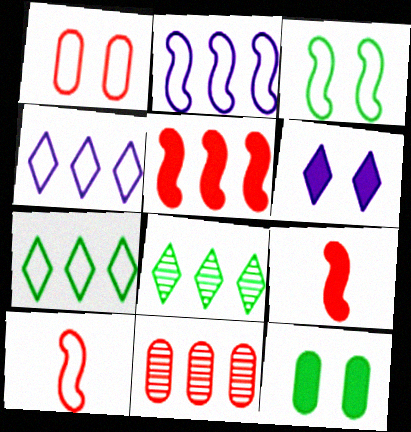[[2, 3, 10]]